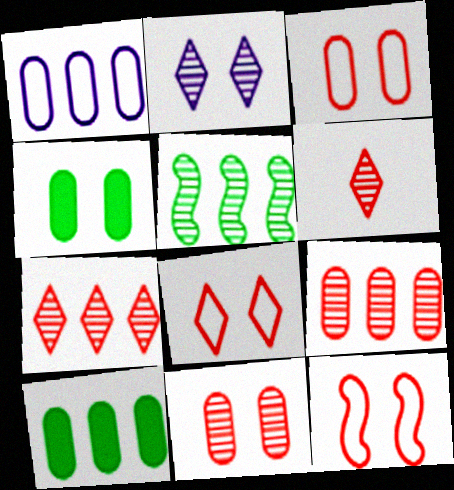[[1, 9, 10], 
[2, 4, 12], 
[3, 8, 12]]